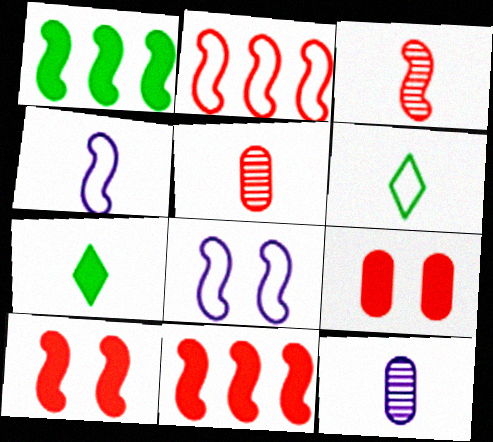[[1, 3, 8], 
[2, 3, 10], 
[4, 5, 7]]